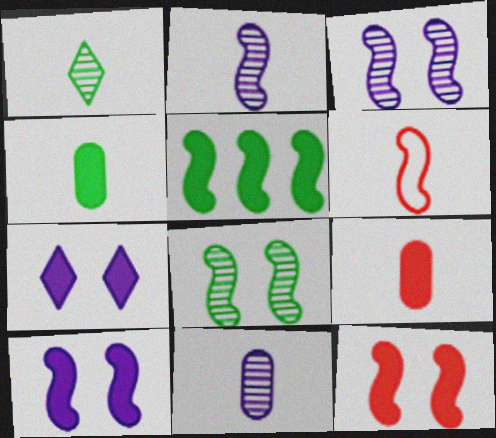[[3, 5, 6], 
[5, 7, 9]]